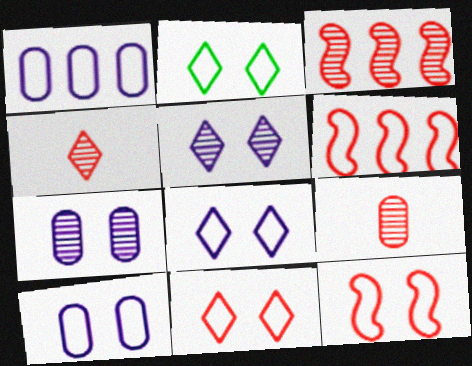[[2, 8, 11], 
[2, 10, 12]]